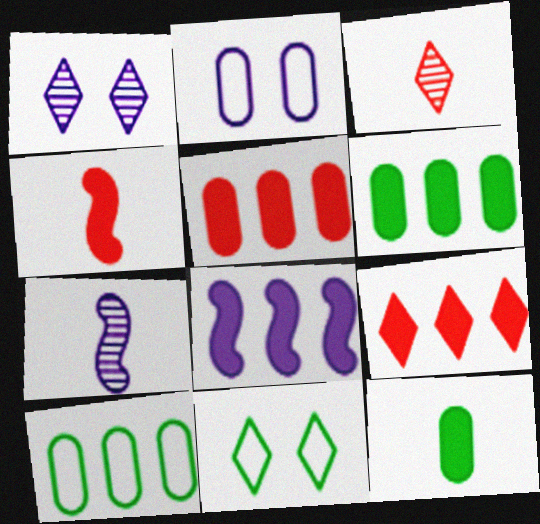[[1, 4, 10], 
[5, 7, 11], 
[6, 8, 9]]